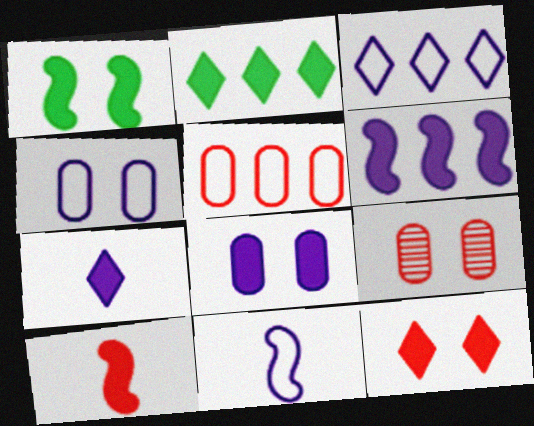[[1, 6, 10], 
[1, 8, 12], 
[2, 7, 12], 
[2, 8, 10], 
[2, 9, 11], 
[3, 4, 11], 
[6, 7, 8]]